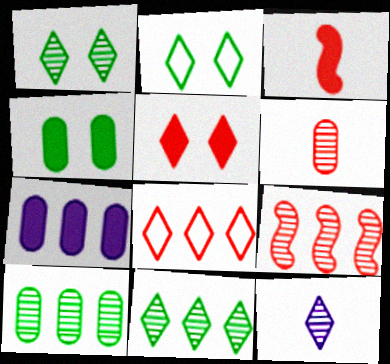[]